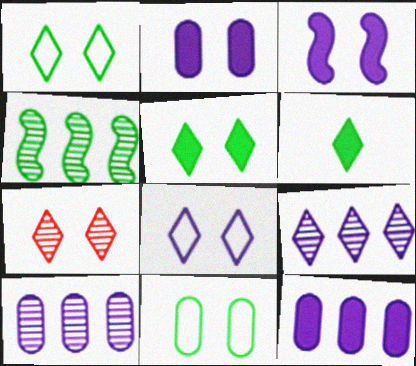[[3, 7, 11], 
[4, 6, 11], 
[5, 7, 8]]